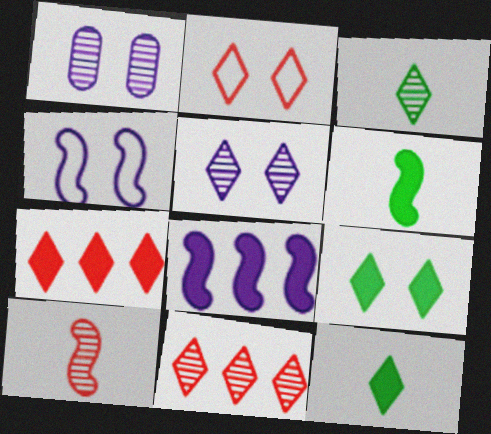[[2, 5, 9], 
[3, 5, 11]]